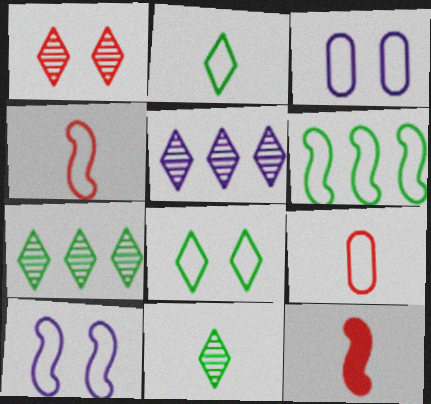[[1, 5, 11], 
[3, 7, 12], 
[4, 6, 10]]